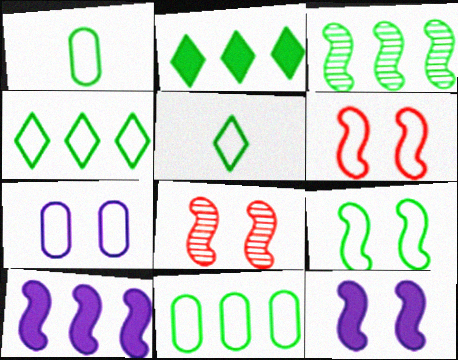[[1, 4, 9], 
[2, 3, 11], 
[5, 9, 11], 
[8, 9, 12]]